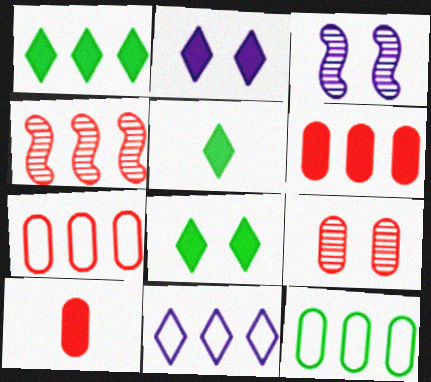[[1, 5, 8], 
[3, 5, 7], 
[7, 9, 10]]